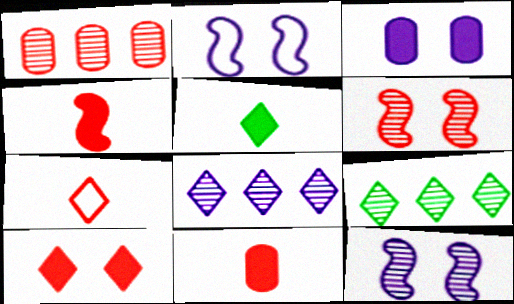[[1, 2, 5], 
[2, 9, 11]]